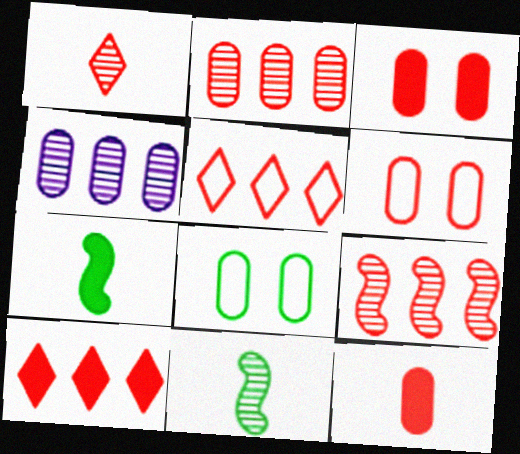[[2, 6, 12], 
[4, 8, 12]]